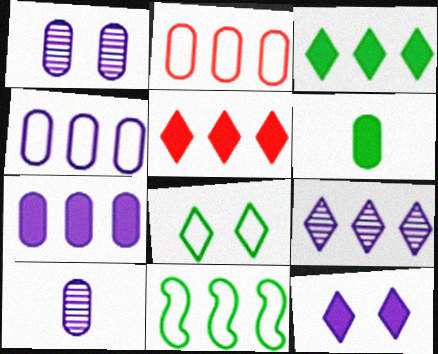[[1, 2, 6]]